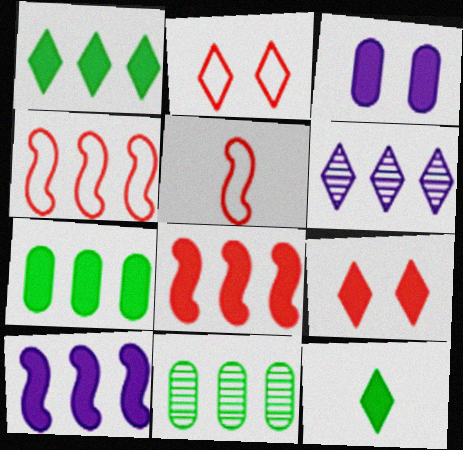[[2, 6, 12], 
[3, 8, 12], 
[4, 6, 7]]